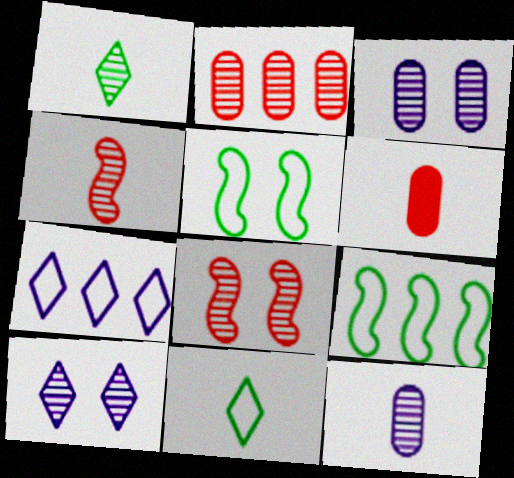[[1, 4, 12], 
[6, 9, 10]]